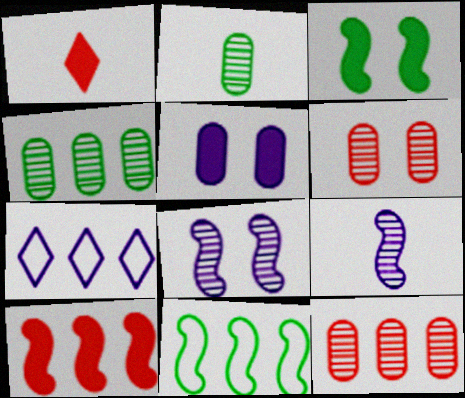[[4, 7, 10], 
[5, 7, 9]]